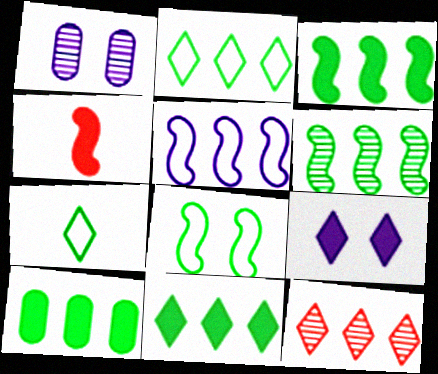[[1, 2, 4], 
[2, 6, 10], 
[3, 10, 11], 
[4, 9, 10], 
[5, 10, 12], 
[7, 9, 12]]